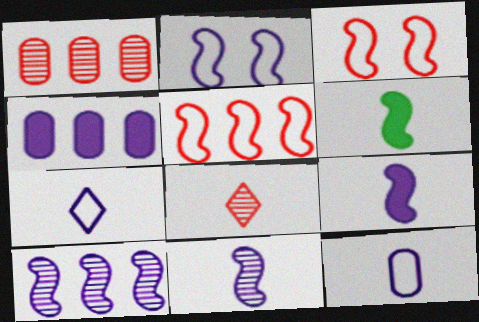[[2, 9, 10], 
[3, 6, 10], 
[6, 8, 12]]